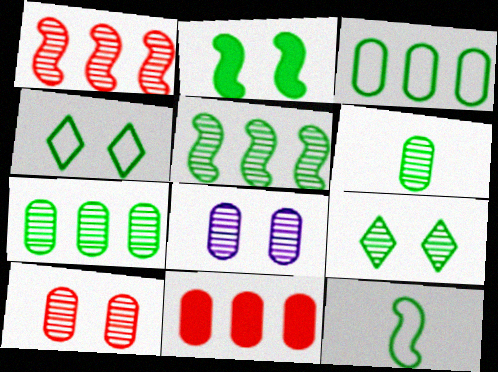[[2, 5, 12], 
[3, 4, 12], 
[5, 6, 9]]